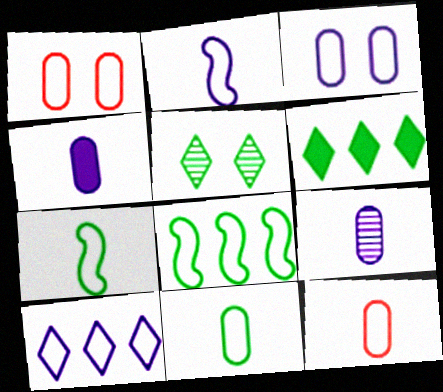[[1, 7, 10], 
[2, 3, 10]]